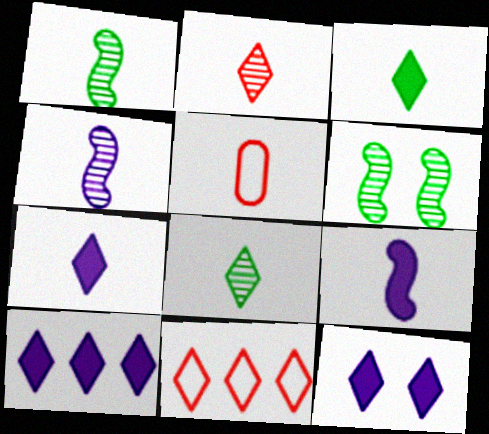[[1, 5, 7], 
[3, 4, 5], 
[5, 6, 10], 
[5, 8, 9], 
[7, 10, 12], 
[8, 11, 12]]